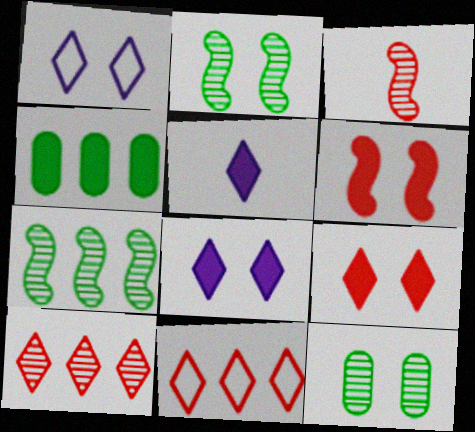[[1, 3, 4], 
[1, 6, 12], 
[4, 5, 6]]